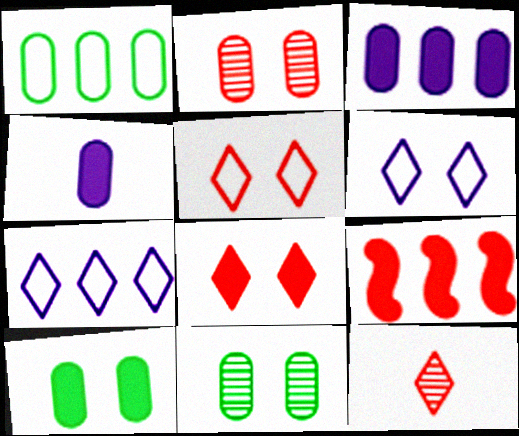[[1, 2, 4]]